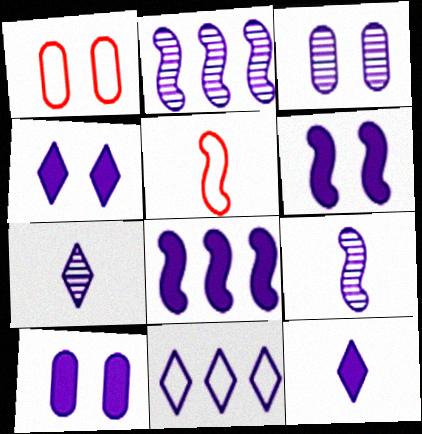[[2, 3, 7], 
[4, 6, 10], 
[4, 7, 11], 
[8, 10, 12], 
[9, 10, 11]]